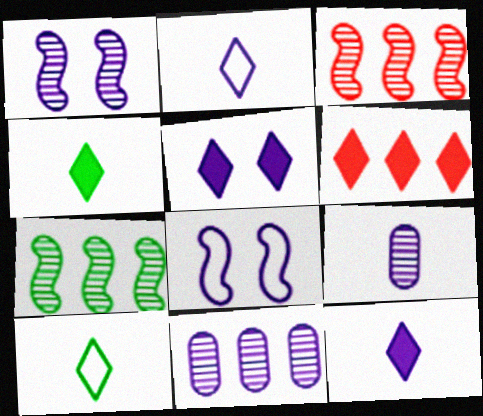[[4, 5, 6], 
[8, 11, 12]]